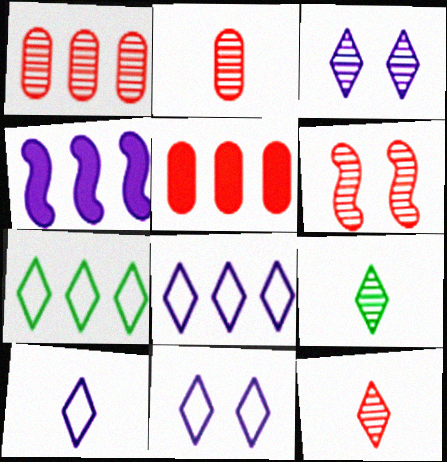[[1, 4, 7], 
[1, 6, 12], 
[8, 10, 11]]